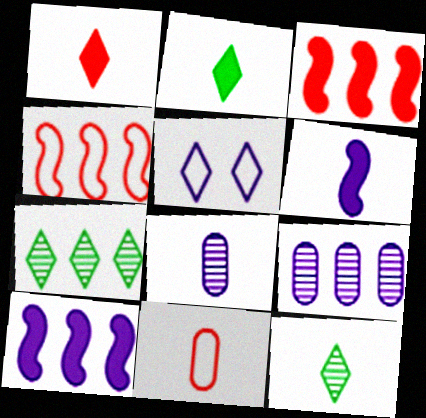[[1, 5, 7], 
[5, 6, 9], 
[5, 8, 10], 
[6, 11, 12]]